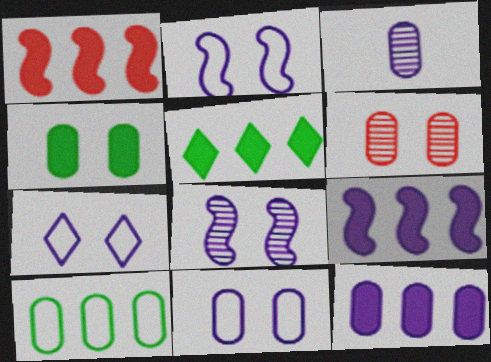[[1, 5, 12], 
[2, 7, 11], 
[3, 7, 9], 
[3, 11, 12], 
[4, 6, 11]]